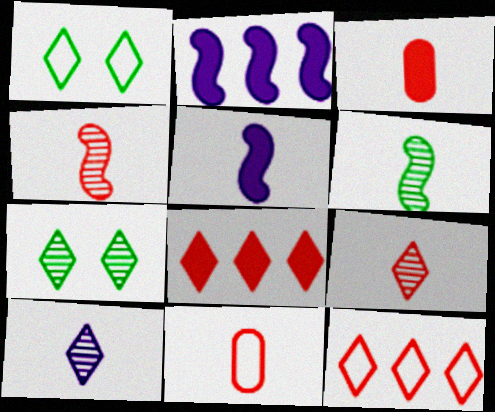[[1, 8, 10], 
[2, 7, 11]]